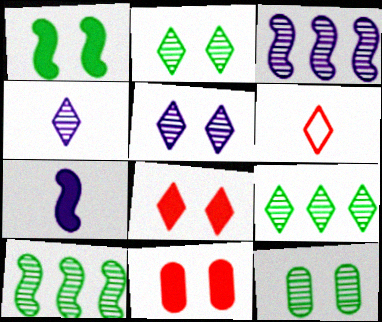[]